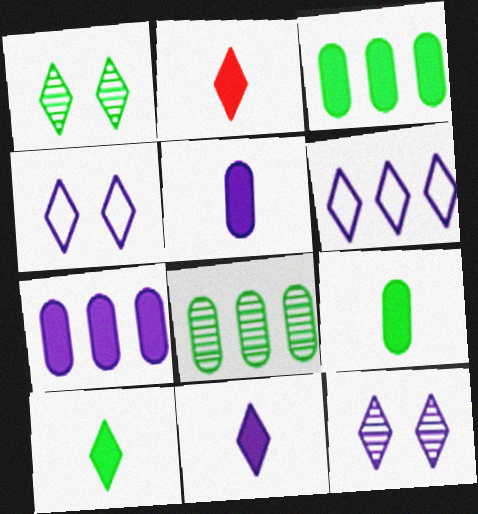[[1, 2, 6], 
[2, 10, 11], 
[6, 11, 12]]